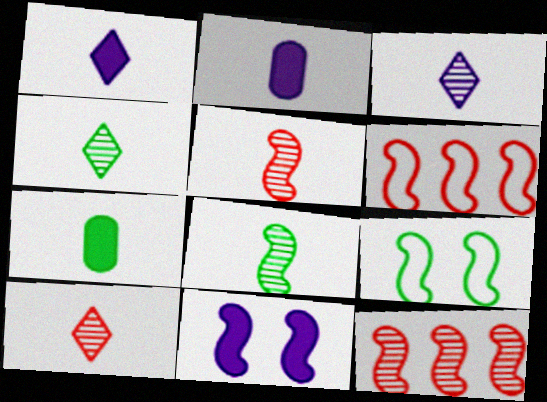[[3, 4, 10], 
[6, 8, 11]]